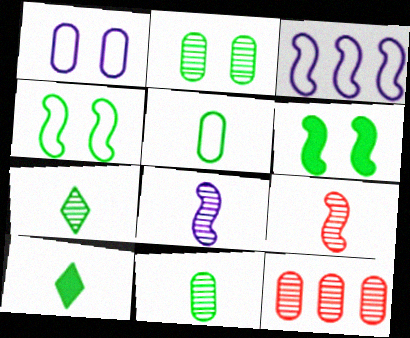[[3, 6, 9]]